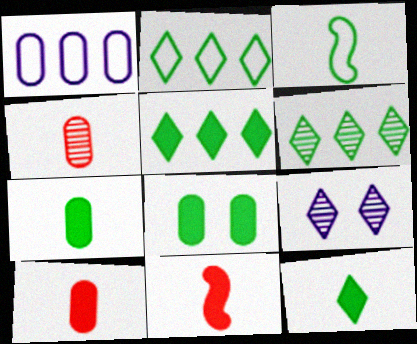[[1, 4, 8], 
[2, 5, 6], 
[3, 6, 8]]